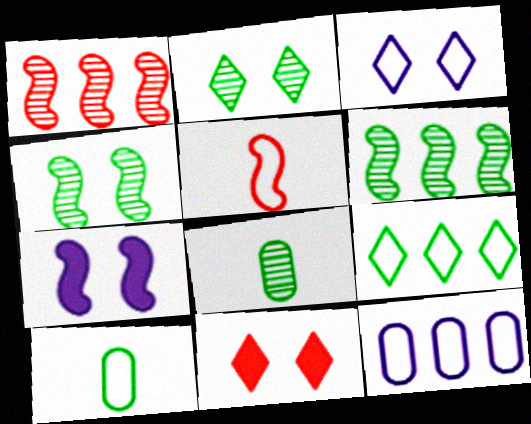[[2, 3, 11], 
[2, 6, 8], 
[5, 6, 7]]